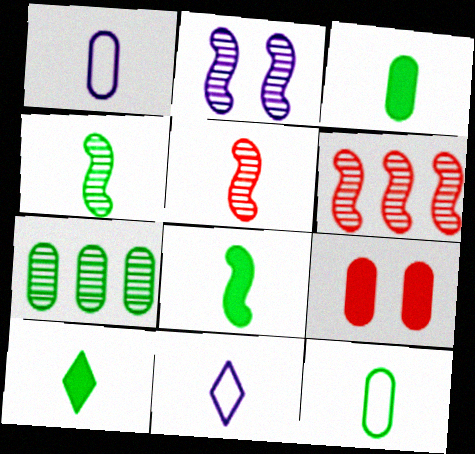[[1, 5, 10], 
[1, 7, 9], 
[2, 4, 6], 
[3, 5, 11], 
[3, 8, 10], 
[4, 10, 12]]